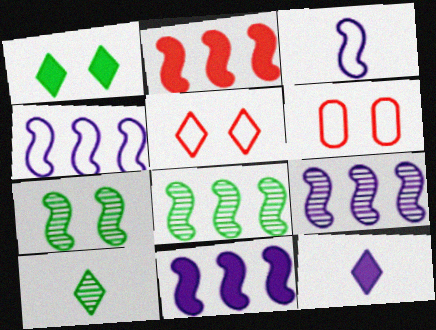[[2, 3, 7], 
[2, 4, 8], 
[4, 9, 11], 
[6, 8, 12], 
[6, 10, 11]]